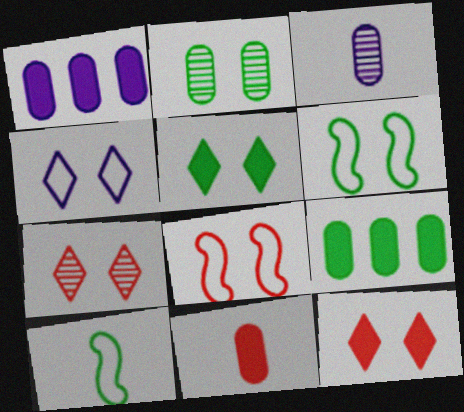[[1, 7, 10], 
[2, 5, 6], 
[4, 5, 7]]